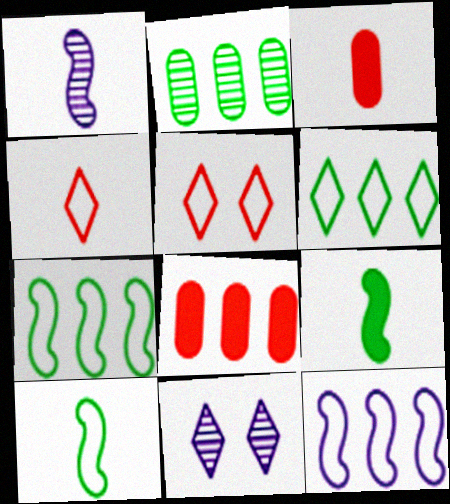[[3, 7, 11], 
[8, 10, 11]]